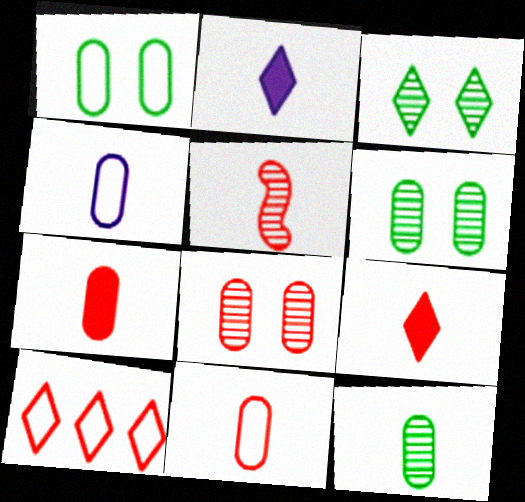[[2, 3, 10], 
[4, 7, 12], 
[5, 9, 11]]